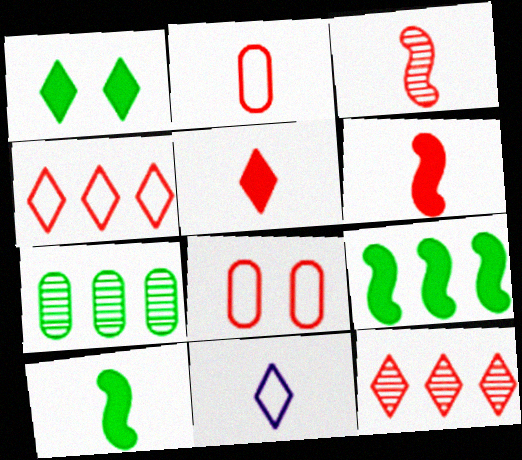[[1, 11, 12], 
[2, 3, 5], 
[6, 8, 12]]